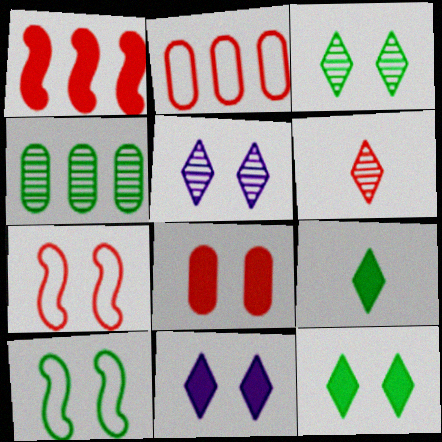[[4, 9, 10], 
[5, 8, 10]]